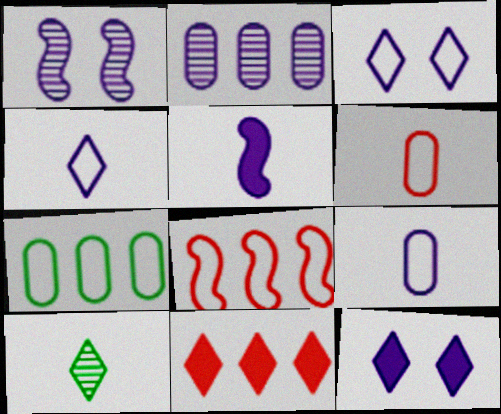[[2, 3, 5], 
[3, 10, 11], 
[5, 6, 10]]